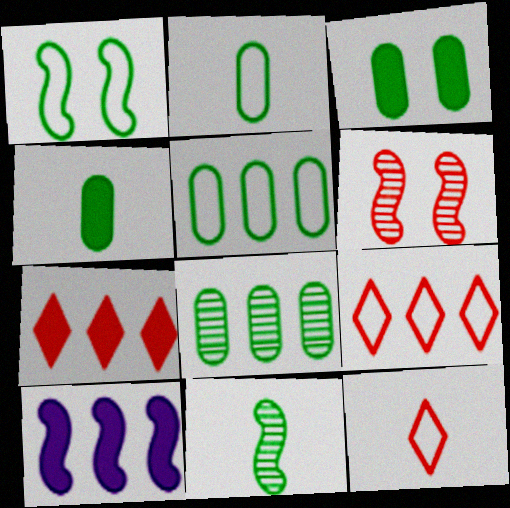[[2, 3, 8], 
[8, 9, 10]]